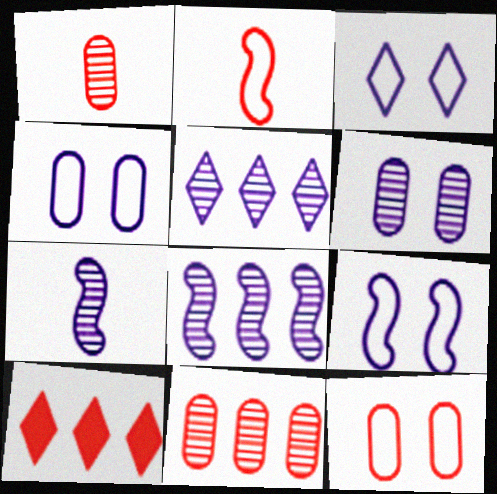[[3, 4, 9], 
[5, 6, 7]]